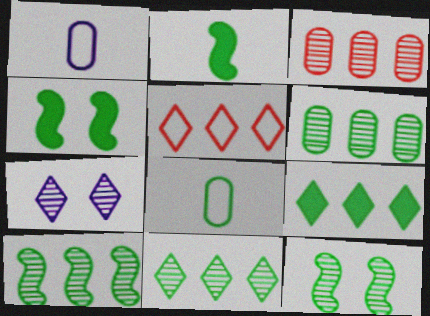[[4, 8, 11], 
[6, 10, 11], 
[8, 9, 12]]